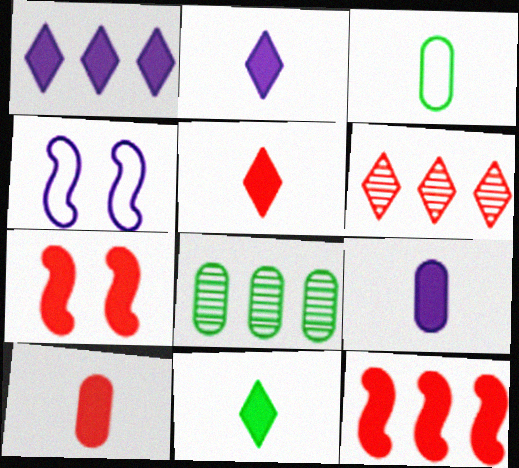[[2, 5, 11], 
[4, 5, 8]]